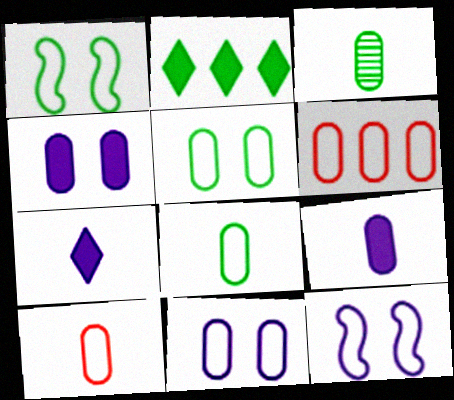[[1, 2, 3], 
[3, 4, 6], 
[3, 9, 10], 
[6, 8, 11]]